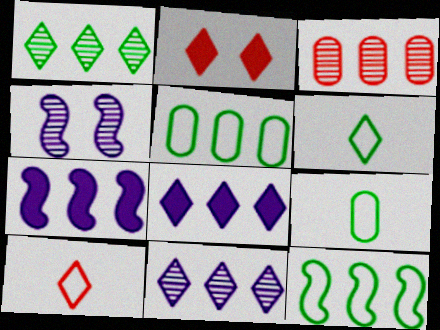[[2, 6, 11], 
[3, 8, 12]]